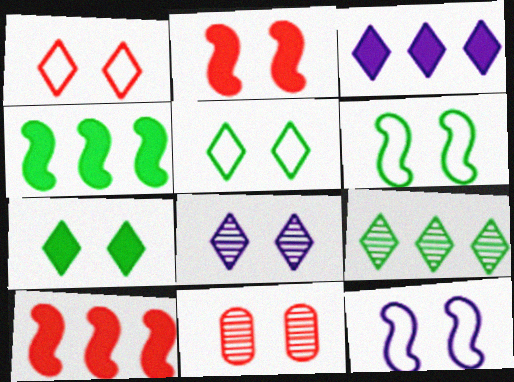[[1, 2, 11], 
[1, 7, 8], 
[7, 11, 12]]